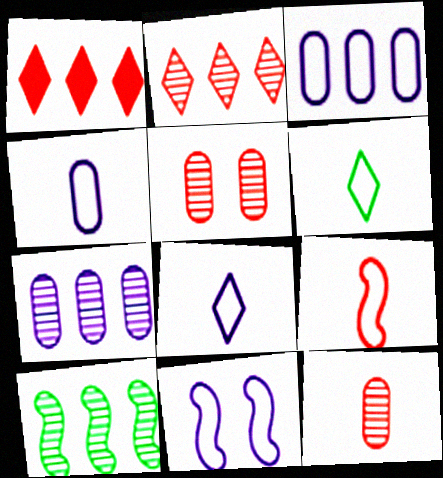[[1, 3, 10], 
[1, 5, 9], 
[2, 7, 10], 
[3, 8, 11], 
[4, 6, 9]]